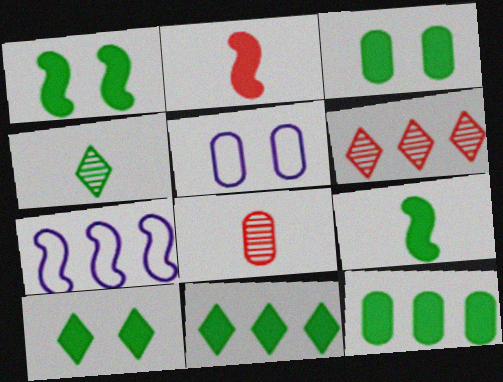[[1, 3, 10], 
[3, 9, 11], 
[5, 6, 9], 
[5, 8, 12], 
[6, 7, 12], 
[7, 8, 10], 
[9, 10, 12]]